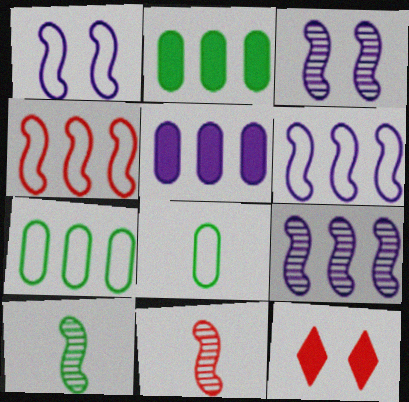[[8, 9, 12]]